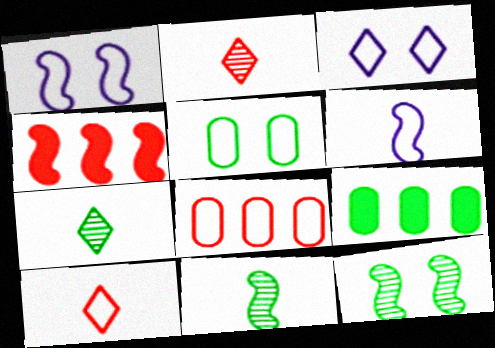[[1, 2, 9], 
[1, 4, 11], 
[4, 6, 12]]